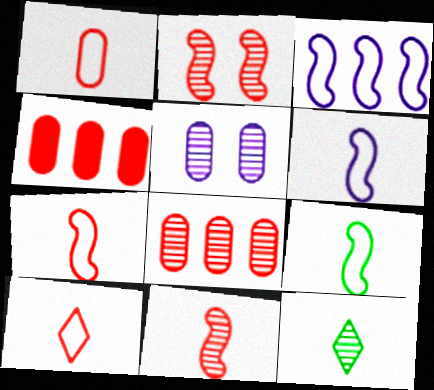[[1, 7, 10], 
[2, 4, 10], 
[6, 7, 9]]